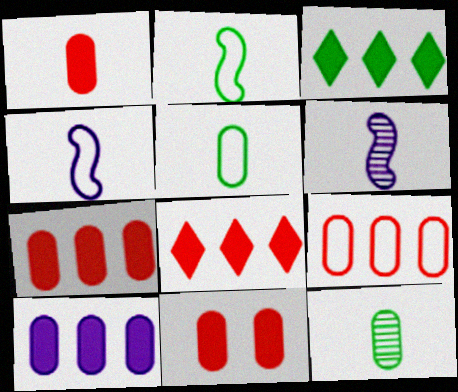[[1, 7, 11]]